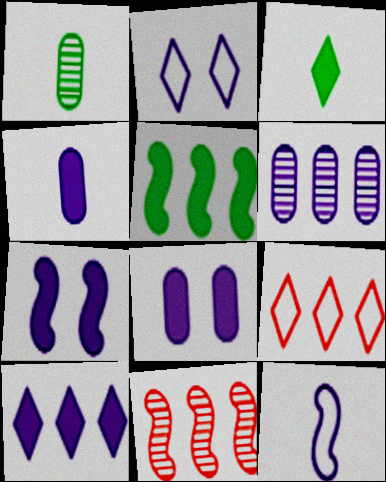[[1, 7, 9], 
[4, 7, 10], 
[5, 6, 9]]